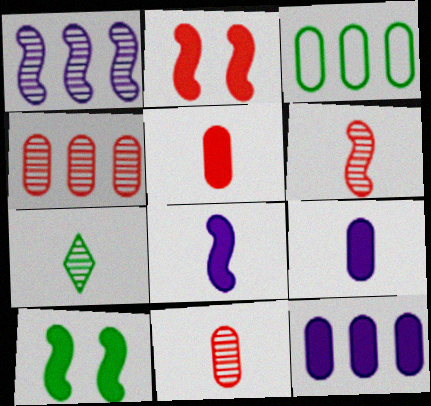[[3, 4, 12], 
[3, 7, 10]]